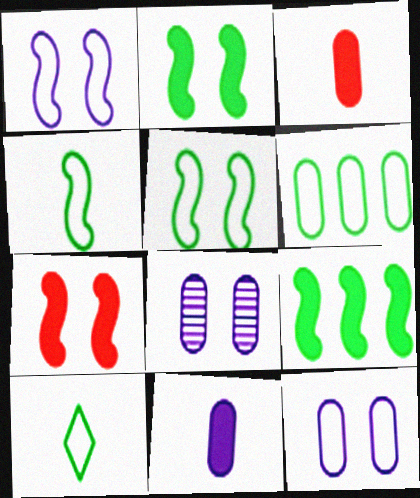[[3, 6, 8], 
[5, 6, 10]]